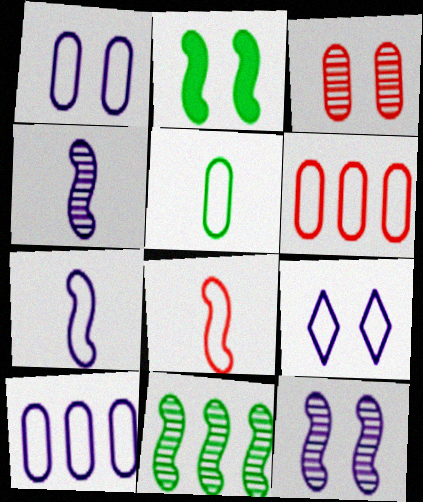[[1, 5, 6], 
[2, 3, 9], 
[7, 9, 10]]